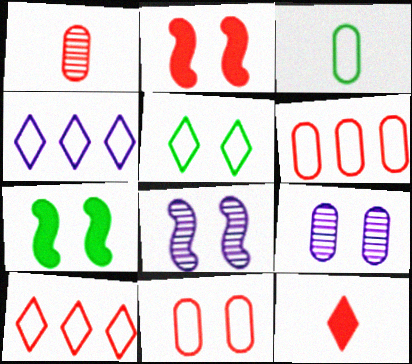[[1, 2, 10], 
[1, 4, 7], 
[2, 5, 9]]